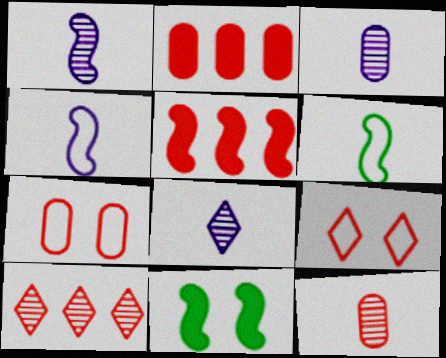[[1, 3, 8], 
[2, 7, 12], 
[5, 9, 12]]